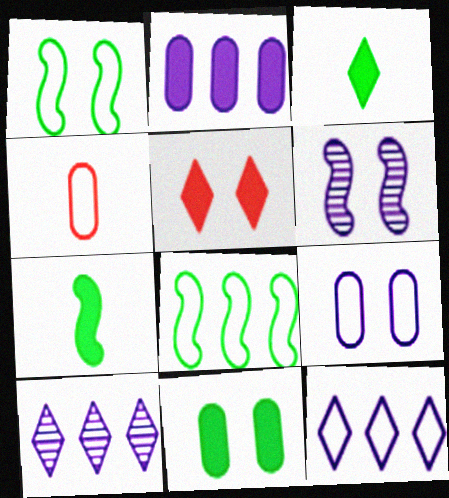[[1, 4, 12], 
[2, 5, 7]]